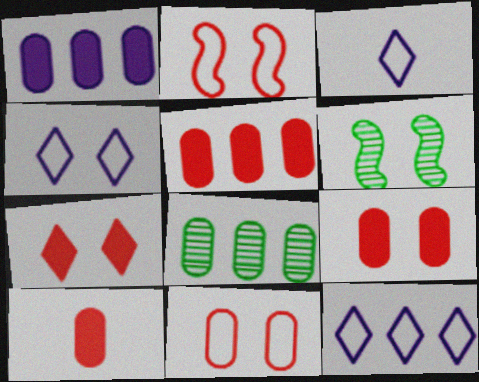[[3, 4, 12], 
[3, 5, 6], 
[4, 6, 9], 
[5, 9, 10], 
[6, 10, 12]]